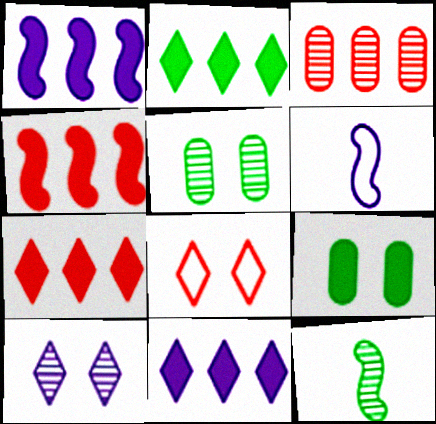[[2, 7, 11], 
[3, 10, 12], 
[5, 6, 7]]